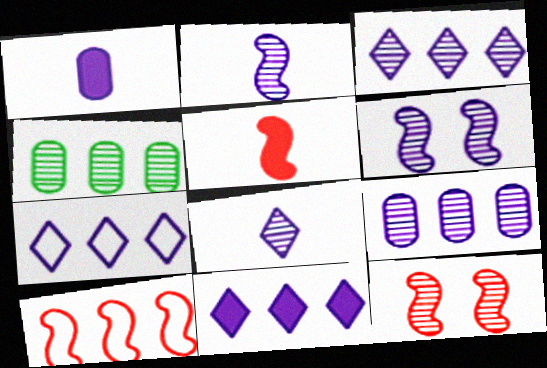[[1, 6, 7], 
[3, 7, 11], 
[4, 8, 12], 
[4, 10, 11], 
[5, 10, 12], 
[6, 8, 9]]